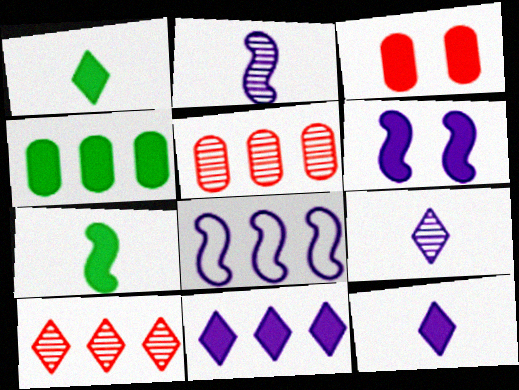[[2, 6, 8], 
[3, 7, 11], 
[4, 8, 10]]